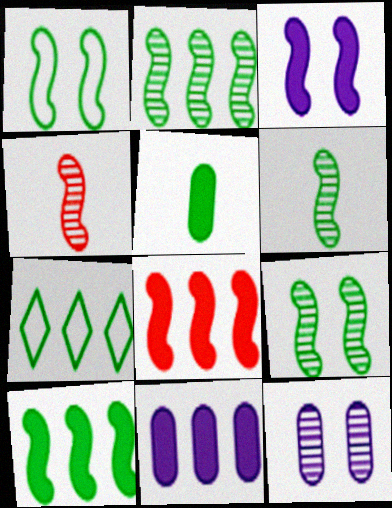[[1, 6, 10], 
[2, 6, 9], 
[5, 7, 9]]